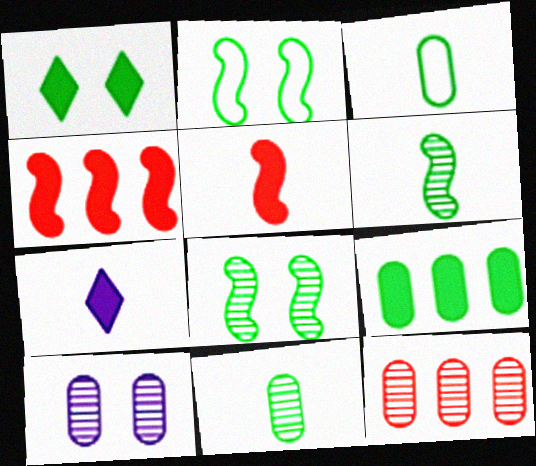[[2, 7, 12], 
[10, 11, 12]]